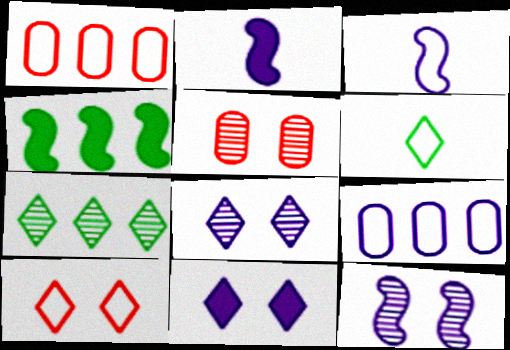[[2, 8, 9]]